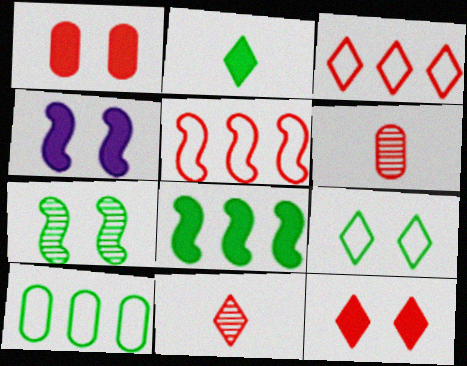[[1, 5, 11], 
[2, 7, 10], 
[3, 11, 12], 
[4, 10, 11], 
[5, 6, 12]]